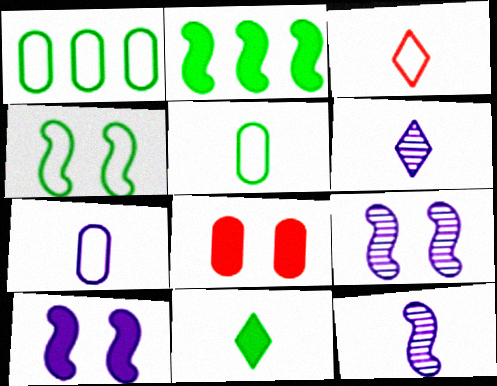[[3, 6, 11]]